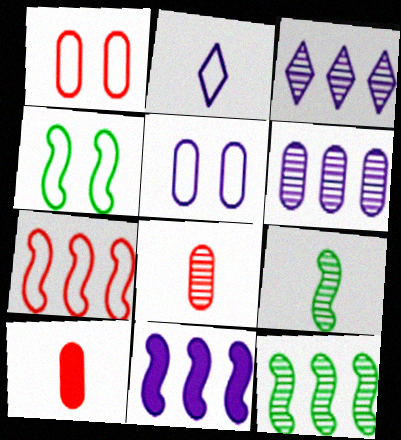[[2, 9, 10], 
[3, 4, 10], 
[7, 11, 12]]